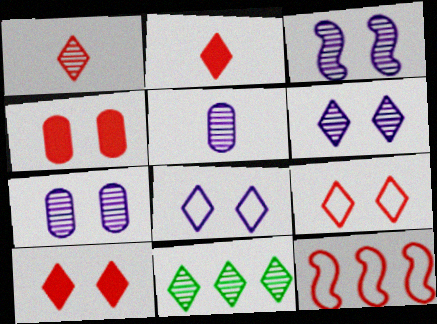[[1, 4, 12], 
[1, 6, 11], 
[2, 8, 11], 
[3, 6, 7]]